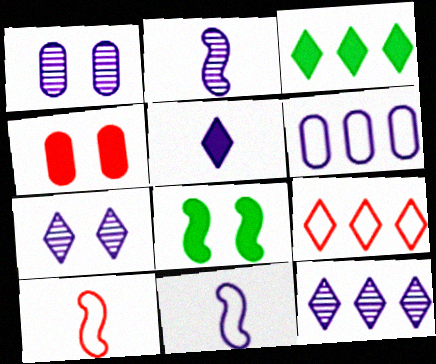[[1, 2, 12], 
[1, 3, 10], 
[3, 9, 12]]